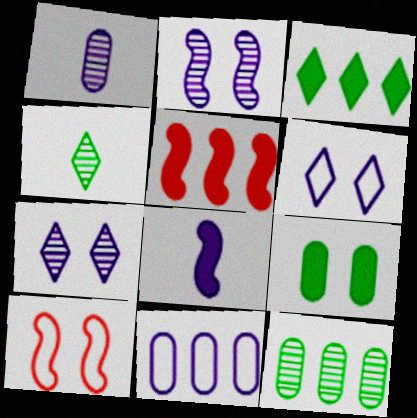[[1, 3, 10], 
[7, 8, 11], 
[7, 9, 10]]